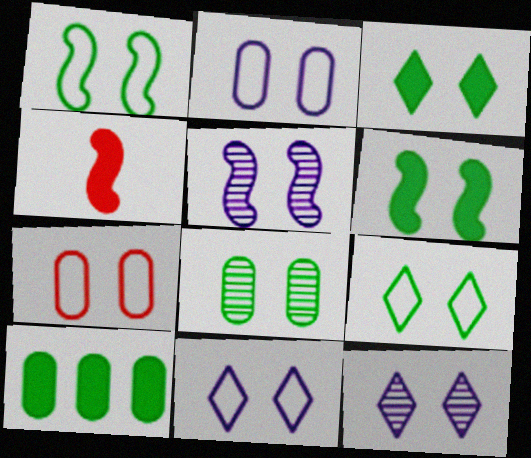[[1, 3, 8], 
[1, 7, 11], 
[3, 5, 7], 
[6, 7, 12], 
[6, 8, 9]]